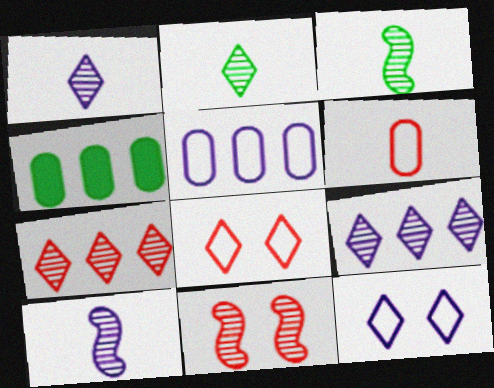[[4, 8, 10]]